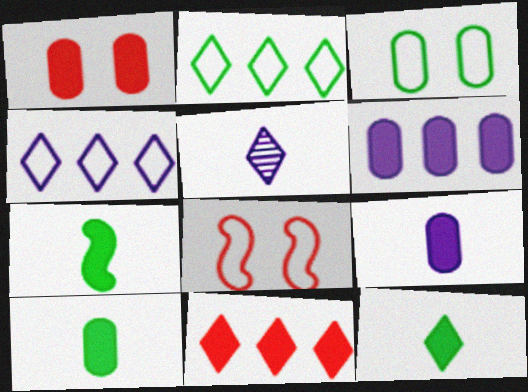[[1, 6, 10], 
[7, 10, 12]]